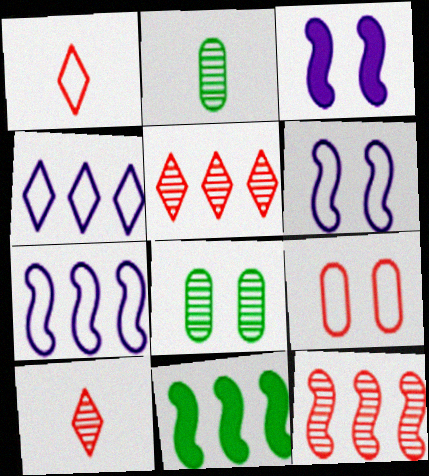[[7, 11, 12]]